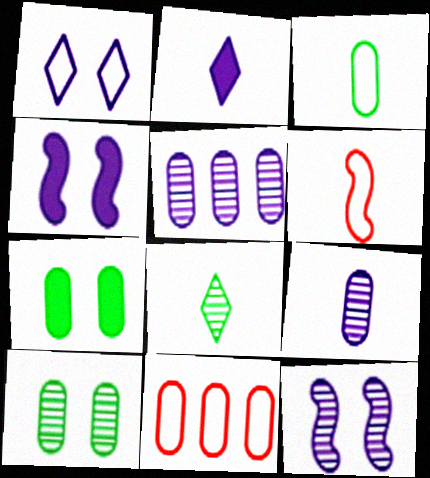[[4, 8, 11], 
[7, 9, 11]]